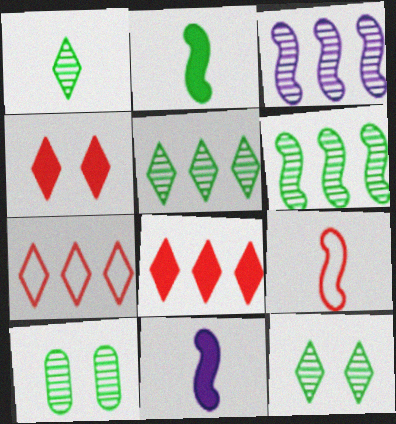[[1, 5, 12], 
[1, 6, 10], 
[7, 10, 11]]